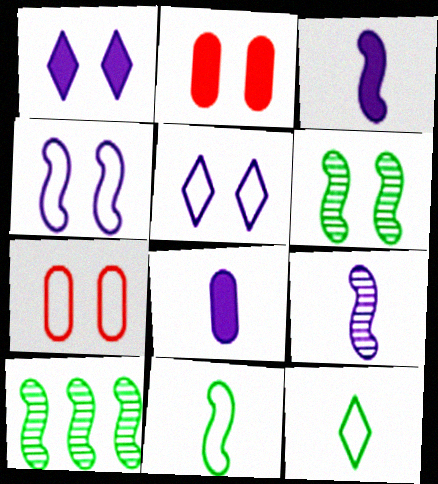[[1, 6, 7], 
[2, 5, 6]]